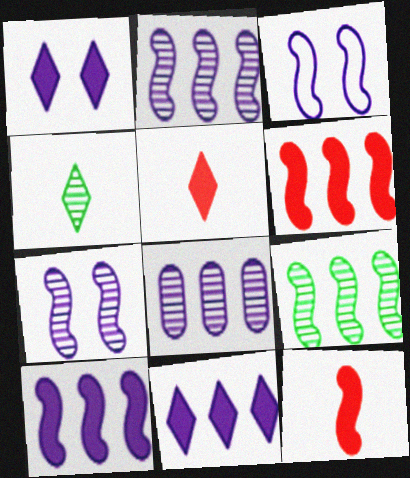[[3, 9, 12]]